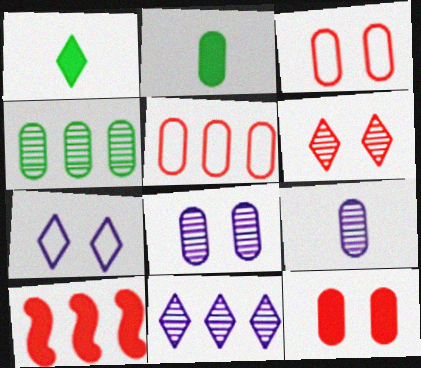[[2, 5, 8]]